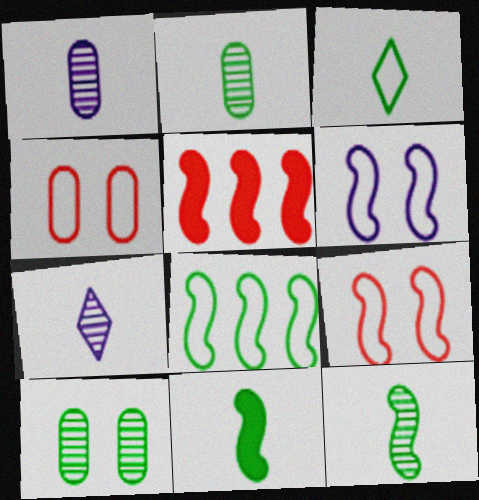[[2, 3, 11], 
[5, 6, 12]]